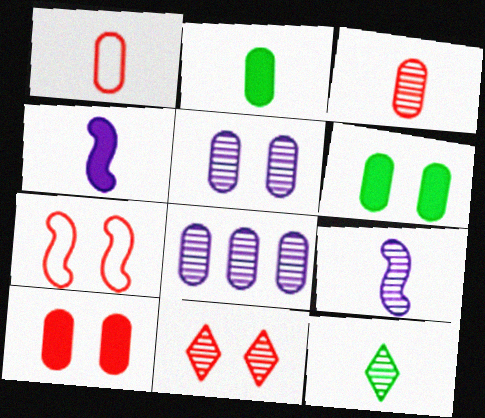[[1, 4, 12], 
[1, 6, 8], 
[3, 9, 12], 
[7, 10, 11]]